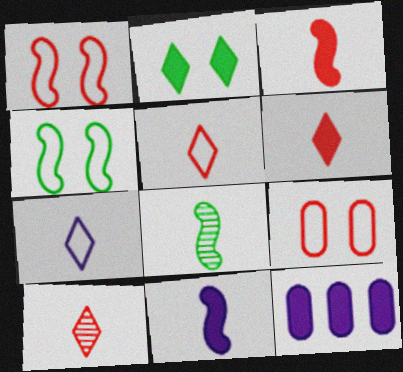[[2, 3, 12], 
[4, 10, 12], 
[5, 6, 10]]